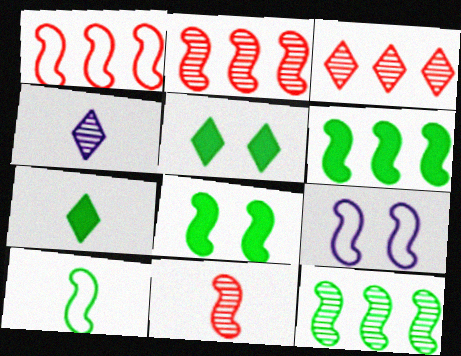[[1, 9, 10], 
[6, 9, 11], 
[8, 10, 12]]